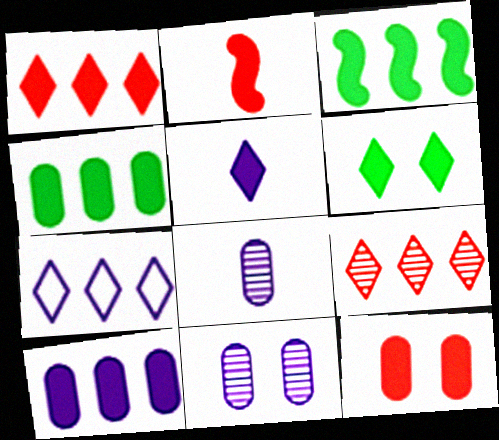[[1, 2, 12], 
[1, 3, 10], 
[1, 5, 6], 
[2, 6, 10], 
[3, 5, 12]]